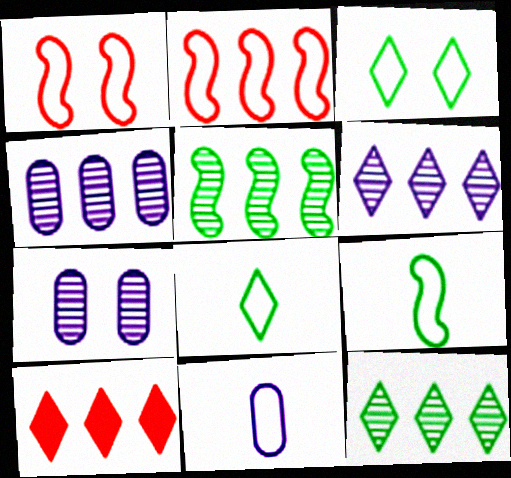[[2, 3, 11], 
[7, 9, 10]]